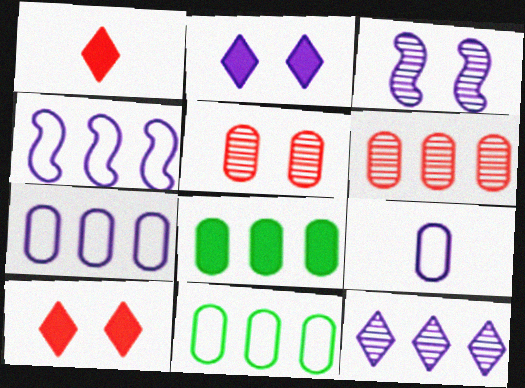[[1, 3, 11], 
[5, 8, 9], 
[6, 7, 8]]